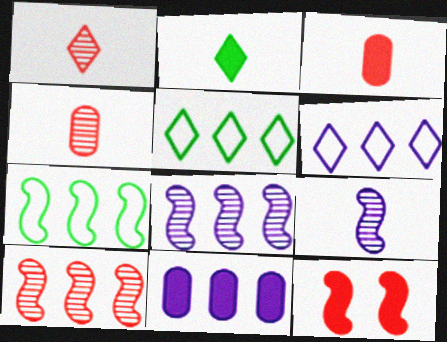[[2, 11, 12], 
[5, 10, 11], 
[6, 8, 11], 
[7, 9, 12]]